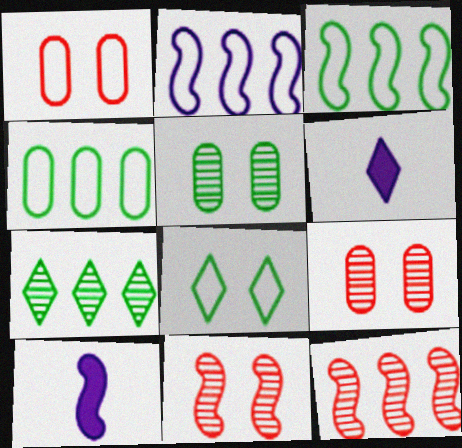[[1, 7, 10], 
[3, 6, 9], 
[3, 10, 11], 
[4, 6, 11]]